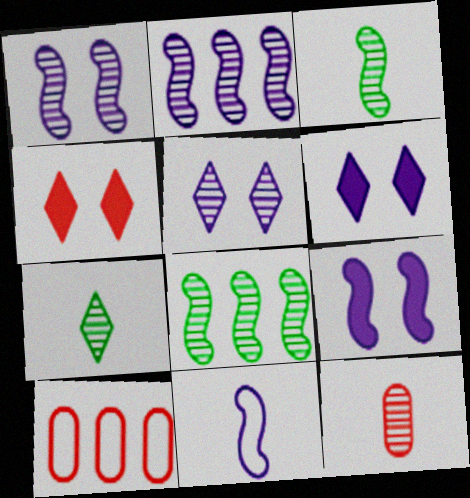[[2, 9, 11], 
[3, 6, 10], 
[5, 8, 12], 
[7, 9, 10]]